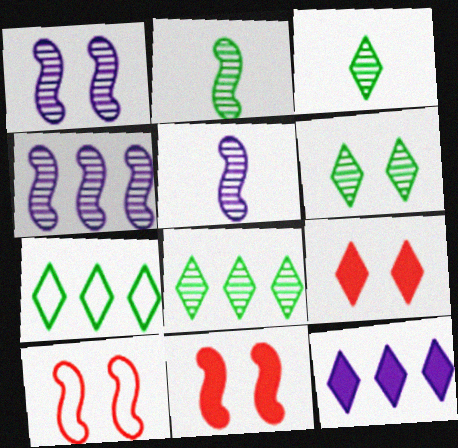[[1, 4, 5], 
[3, 6, 8]]